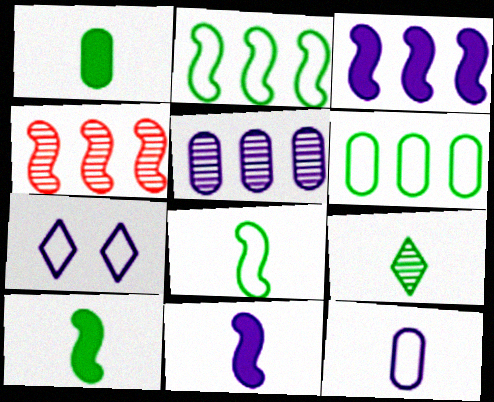[[1, 4, 7], 
[1, 8, 9], 
[2, 3, 4], 
[5, 7, 11]]